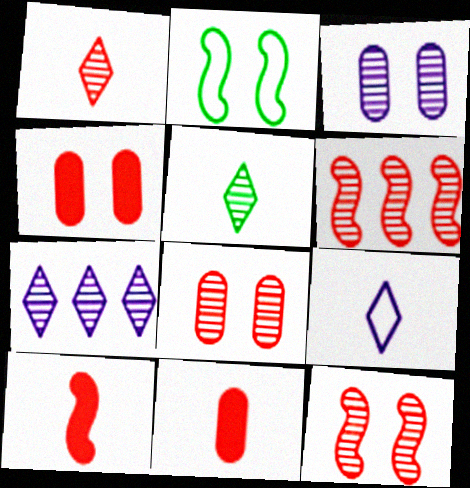[[1, 6, 8], 
[2, 7, 11], 
[3, 5, 6]]